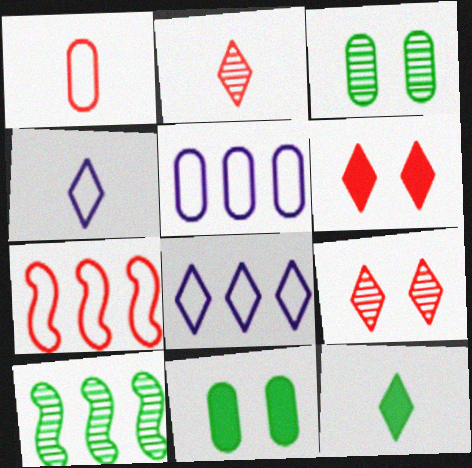[[2, 4, 12], 
[8, 9, 12]]